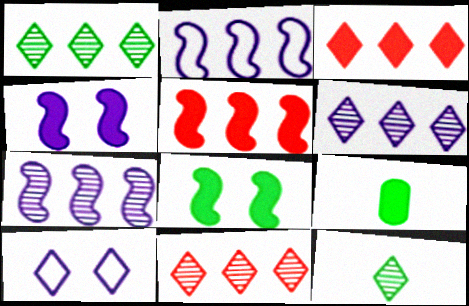[[1, 6, 11], 
[3, 4, 9], 
[3, 10, 12]]